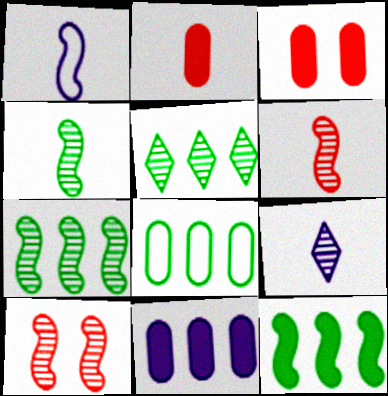[[1, 3, 5], 
[1, 10, 12], 
[5, 8, 12]]